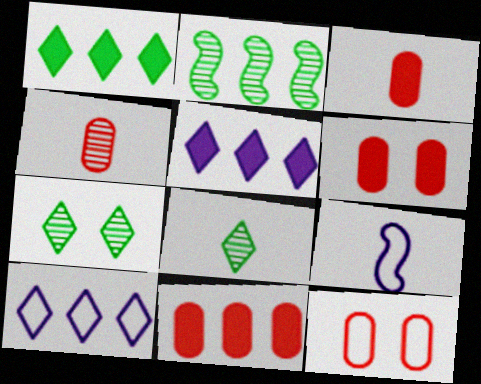[[2, 10, 11], 
[3, 6, 11], 
[3, 8, 9], 
[4, 11, 12], 
[7, 9, 11]]